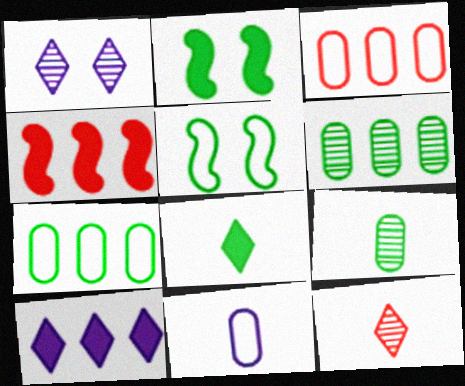[[5, 6, 8]]